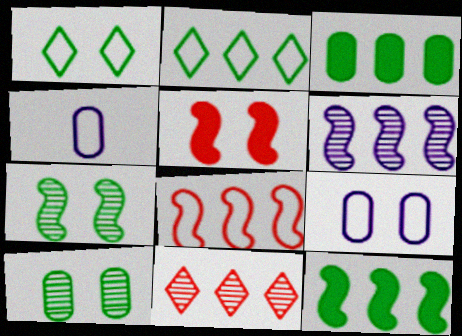[[1, 4, 8], 
[6, 8, 12]]